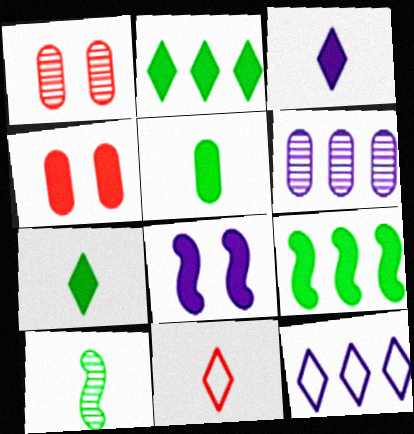[[3, 4, 9], 
[4, 10, 12]]